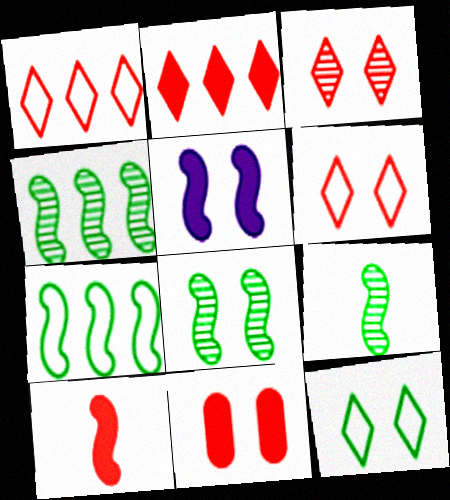[[2, 10, 11], 
[4, 8, 9]]